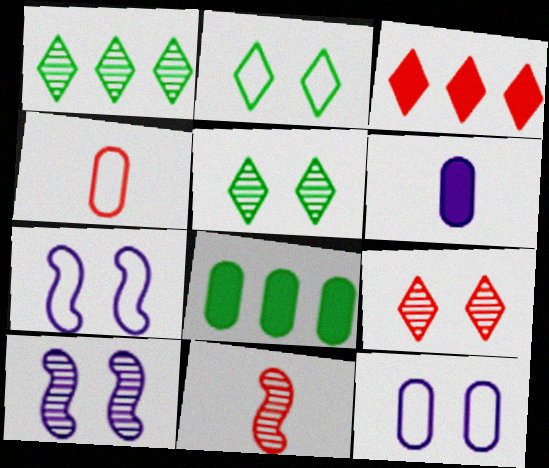[]